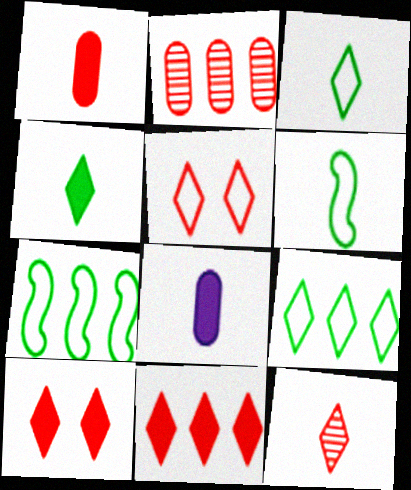[[5, 11, 12], 
[6, 8, 12]]